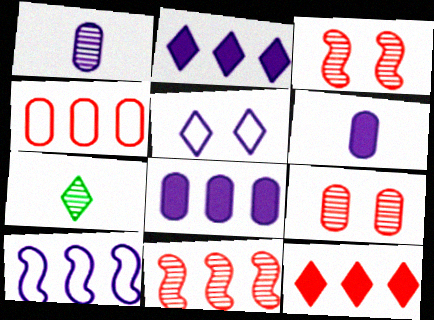[[4, 11, 12], 
[5, 7, 12]]